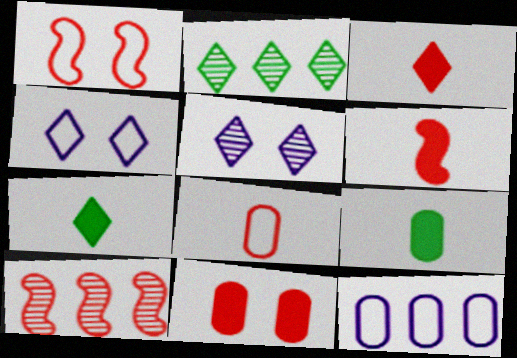[[1, 6, 10], 
[2, 3, 4], 
[4, 9, 10]]